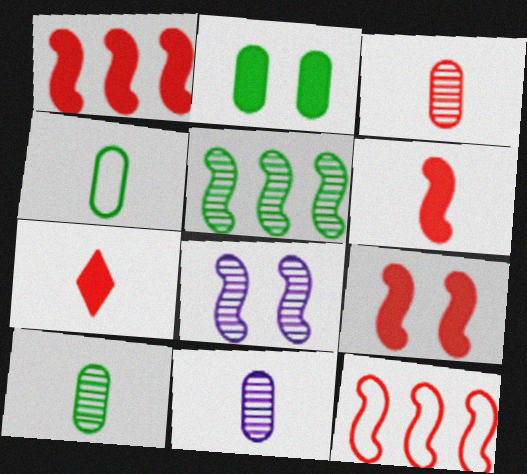[[1, 6, 9], 
[3, 10, 11]]